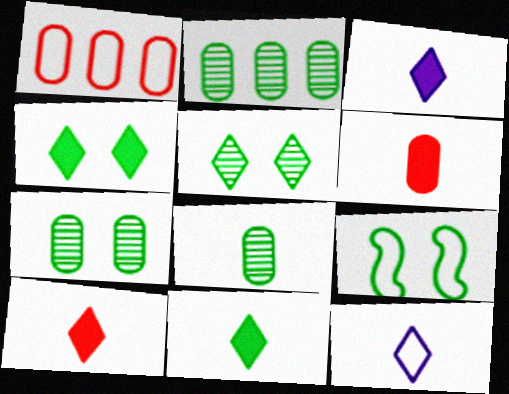[[1, 9, 12], 
[2, 7, 8], 
[2, 9, 11], 
[3, 10, 11], 
[4, 7, 9]]